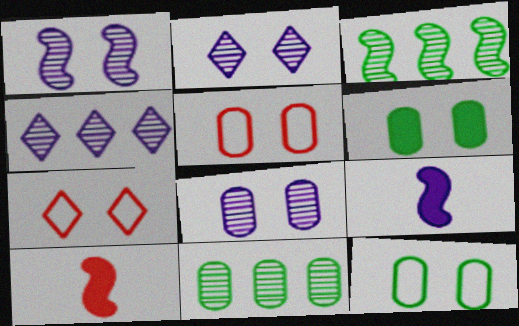[[1, 2, 8], 
[1, 6, 7], 
[4, 10, 12], 
[5, 6, 8], 
[7, 9, 11]]